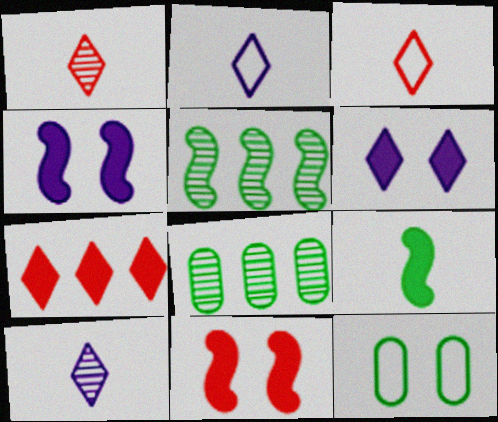[[2, 8, 11], 
[3, 4, 8]]